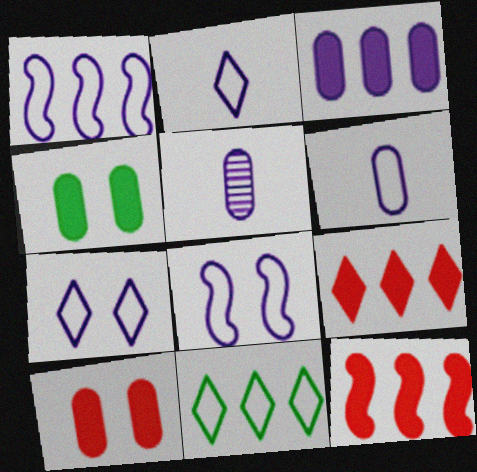[[1, 6, 7]]